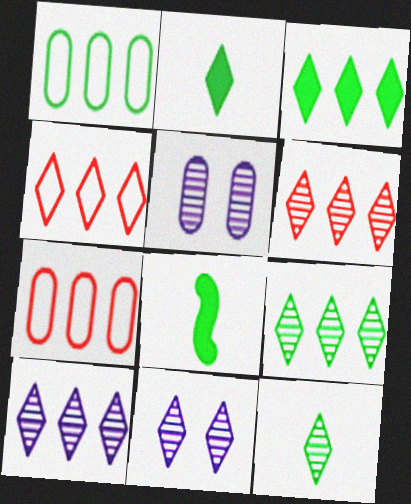[[2, 4, 11], 
[3, 4, 10], 
[4, 5, 8], 
[6, 9, 10], 
[6, 11, 12], 
[7, 8, 11]]